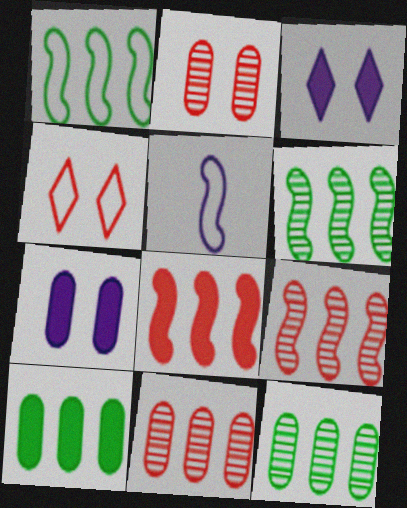[]